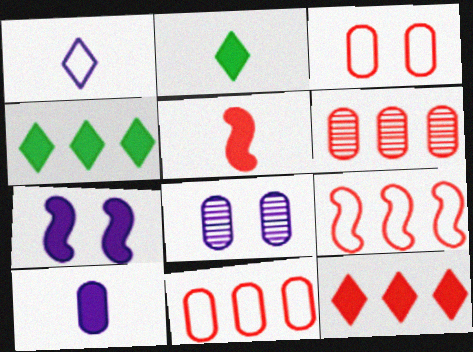[[2, 5, 10], 
[2, 8, 9], 
[6, 9, 12]]